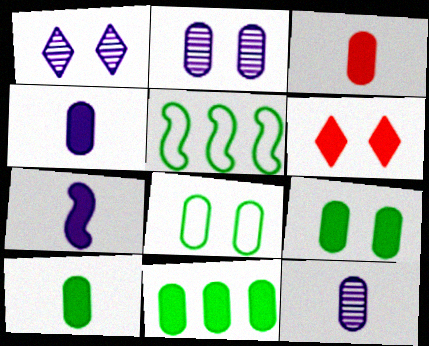[[1, 3, 5], 
[3, 4, 10], 
[5, 6, 12], 
[6, 7, 11], 
[9, 10, 11]]